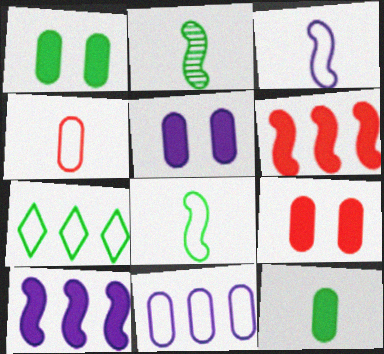[[1, 2, 7], 
[1, 5, 9]]